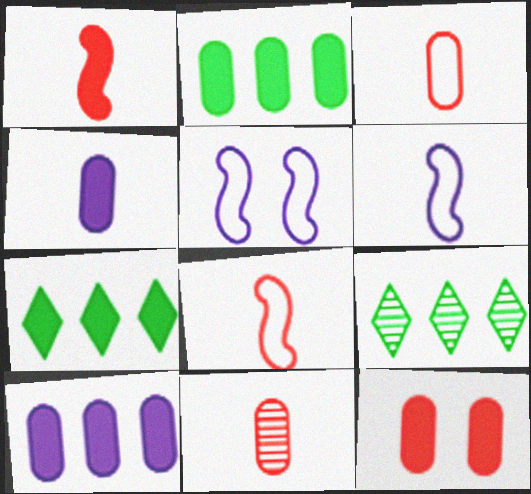[[2, 4, 12], 
[5, 7, 11], 
[6, 9, 12]]